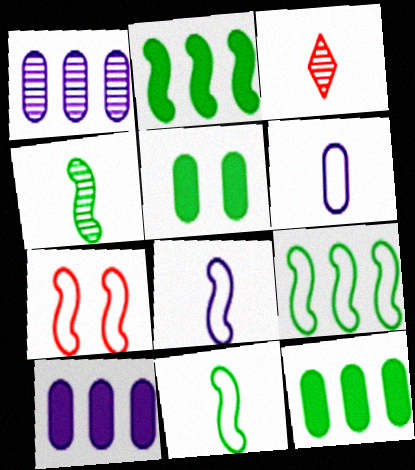[[7, 8, 9]]